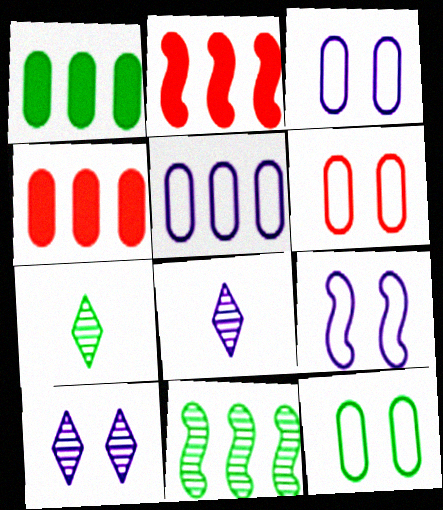[[2, 3, 7], 
[2, 8, 12], 
[3, 6, 12], 
[4, 7, 9]]